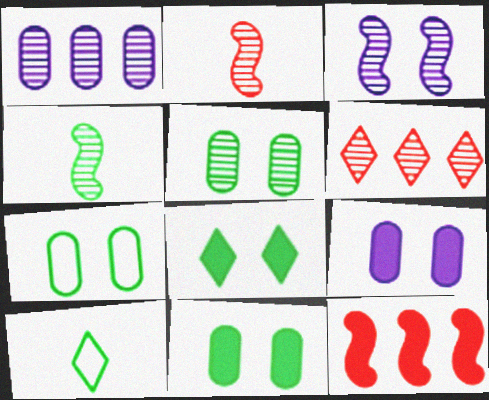[[5, 7, 11]]